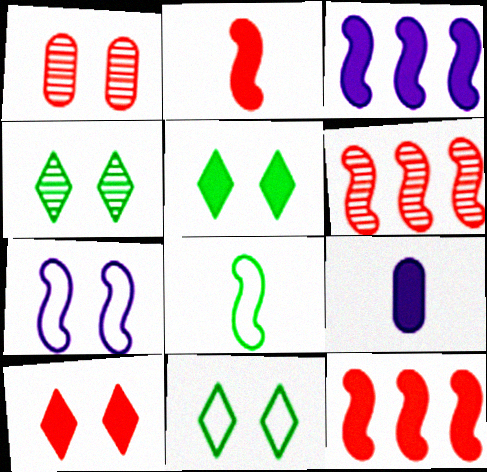[[1, 5, 7], 
[4, 5, 11], 
[5, 9, 12], 
[6, 9, 11]]